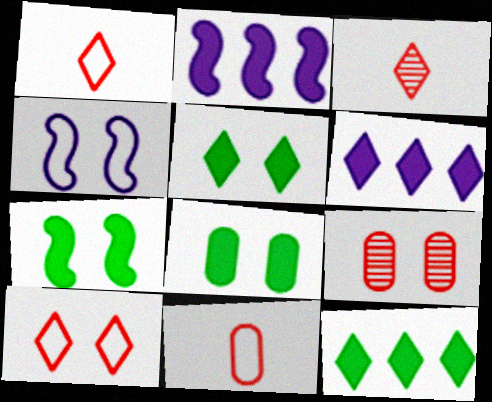[[4, 5, 9], 
[5, 7, 8]]